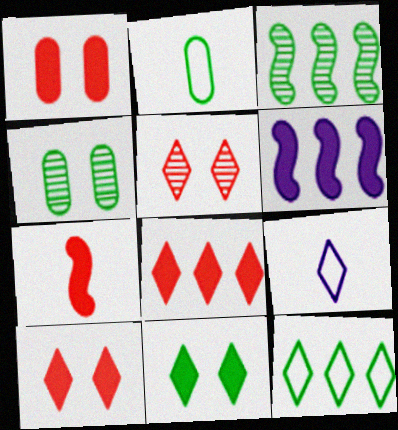[[1, 3, 9], 
[1, 7, 8], 
[2, 3, 11], 
[2, 5, 6]]